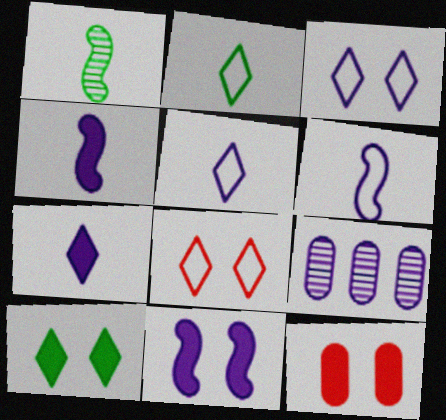[[3, 4, 9], 
[5, 9, 11], 
[10, 11, 12]]